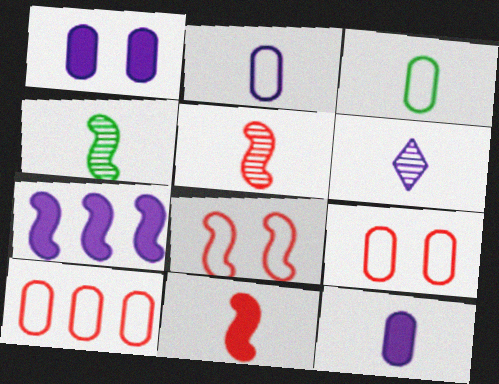[[3, 6, 11], 
[4, 7, 8]]